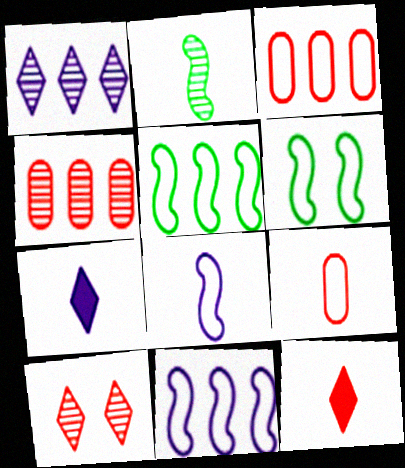[[2, 7, 9], 
[4, 6, 7]]